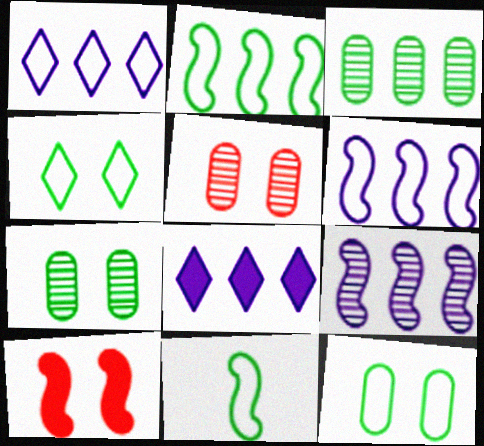[[5, 8, 11], 
[9, 10, 11]]